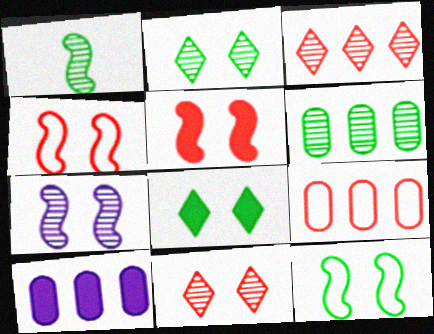[[1, 2, 6], 
[5, 7, 12], 
[6, 9, 10]]